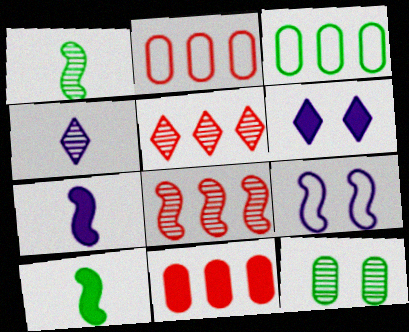[[1, 2, 6], 
[4, 8, 12], 
[6, 10, 11], 
[8, 9, 10]]